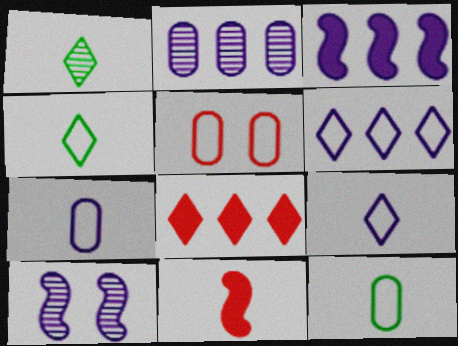[[1, 3, 5], 
[1, 7, 11], 
[2, 3, 6], 
[8, 10, 12]]